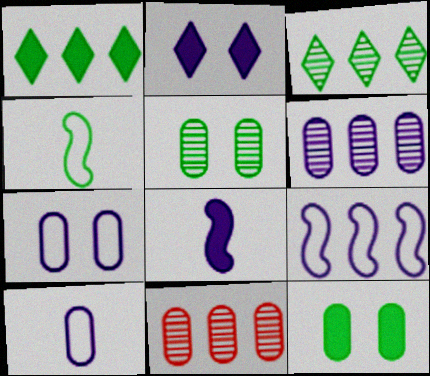[[1, 4, 5], 
[1, 9, 11], 
[2, 4, 11], 
[3, 4, 12], 
[10, 11, 12]]